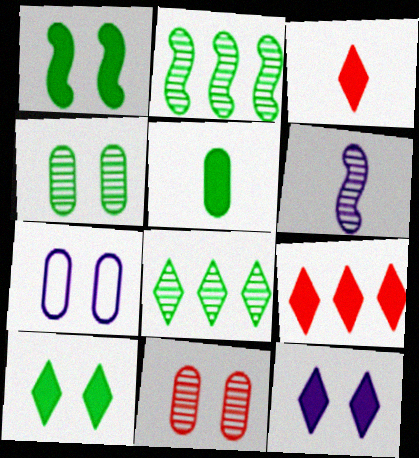[[2, 3, 7], 
[6, 8, 11]]